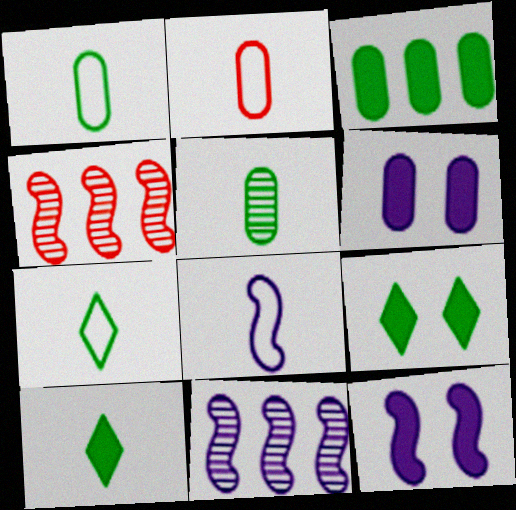[[2, 7, 8], 
[2, 9, 11], 
[4, 6, 7], 
[8, 11, 12]]